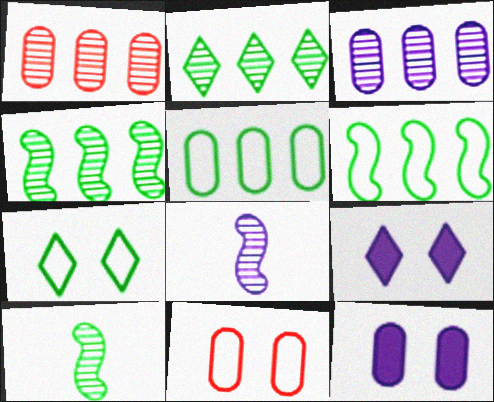[]